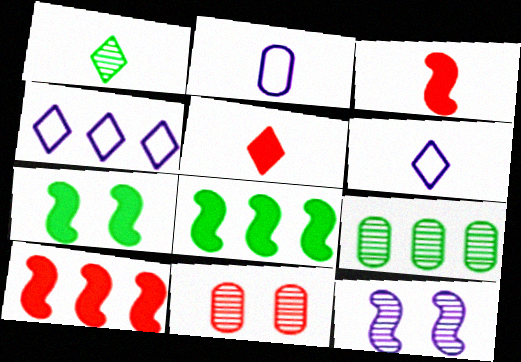[[1, 2, 3], 
[1, 5, 6], 
[4, 9, 10], 
[6, 8, 11]]